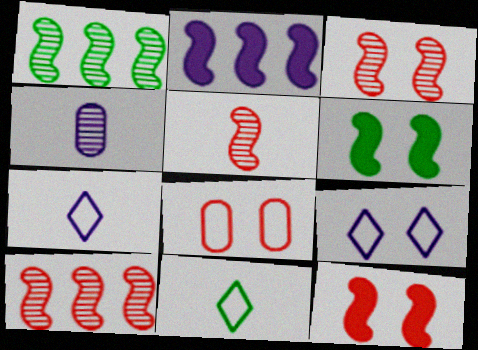[[2, 4, 9], 
[3, 5, 10]]